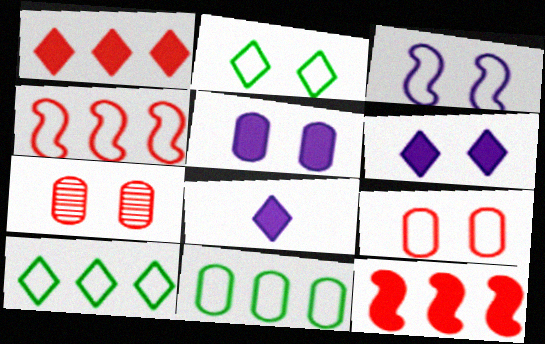[[2, 3, 9]]